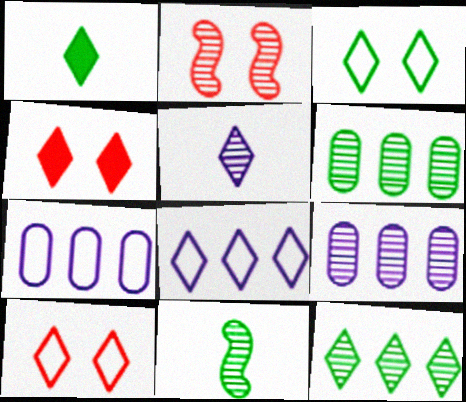[[1, 2, 7], 
[1, 3, 12], 
[2, 5, 6], 
[4, 7, 11]]